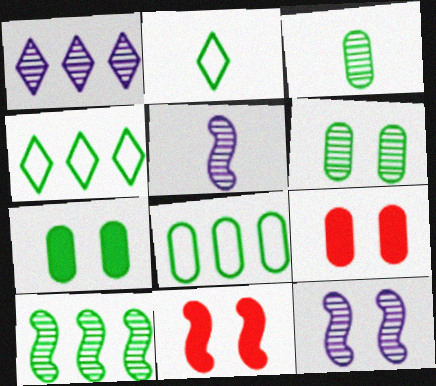[[2, 7, 10], 
[3, 7, 8], 
[4, 5, 9]]